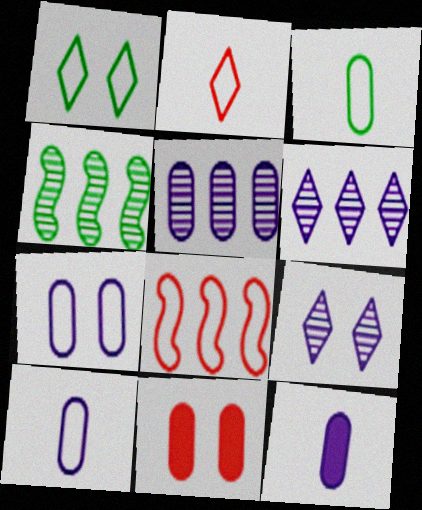[[1, 8, 10], 
[3, 5, 11], 
[5, 7, 12]]